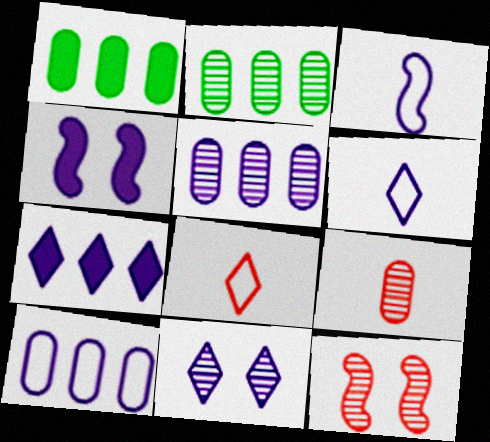[[1, 6, 12], 
[2, 4, 8], 
[4, 5, 6], 
[6, 7, 11]]